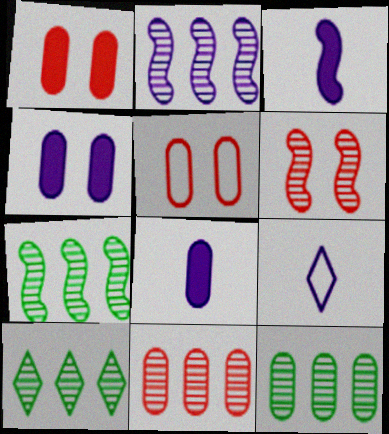[[1, 7, 9], 
[2, 4, 9], 
[2, 10, 11], 
[3, 5, 10], 
[5, 8, 12], 
[7, 10, 12]]